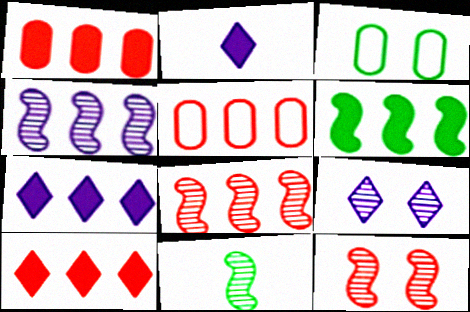[[1, 6, 7], 
[2, 3, 8], 
[4, 11, 12], 
[5, 8, 10]]